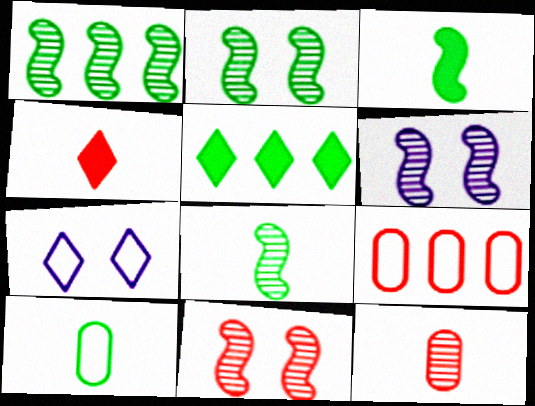[[1, 2, 8], 
[2, 5, 10], 
[2, 6, 11], 
[4, 9, 11]]